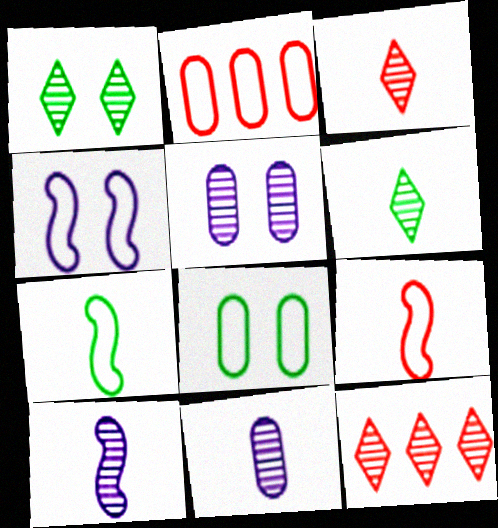[]